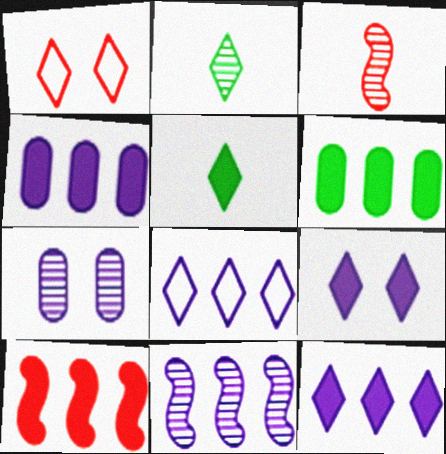[[1, 2, 12], 
[4, 8, 11], 
[6, 10, 12]]